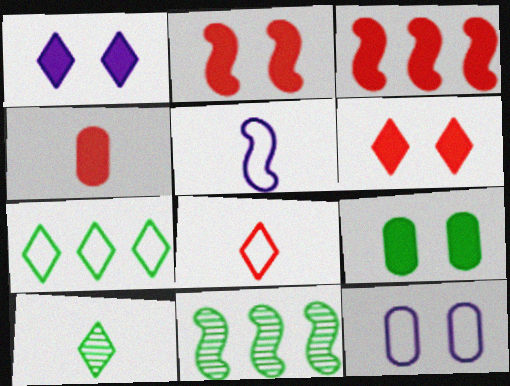[[1, 2, 9], 
[2, 5, 11], 
[3, 4, 6], 
[3, 10, 12], 
[4, 5, 10]]